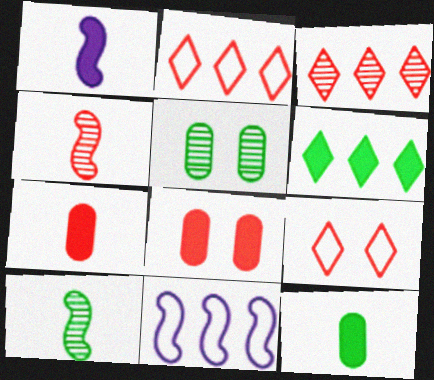[[1, 2, 5], 
[1, 6, 8], 
[2, 4, 8]]